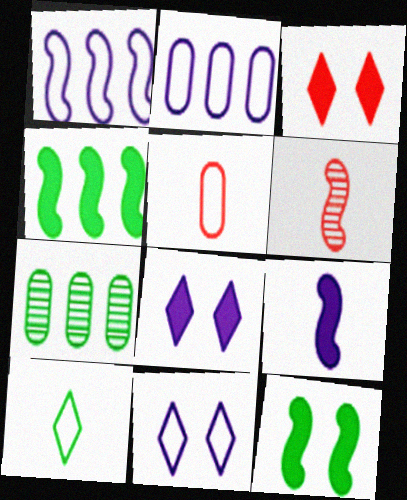[[1, 6, 12], 
[7, 10, 12]]